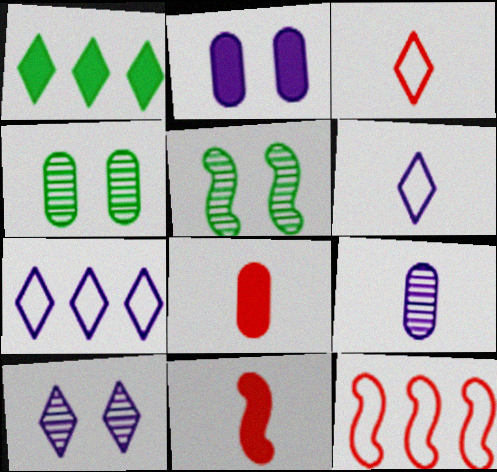[[1, 2, 11], 
[1, 3, 10], 
[4, 7, 11], 
[5, 7, 8]]